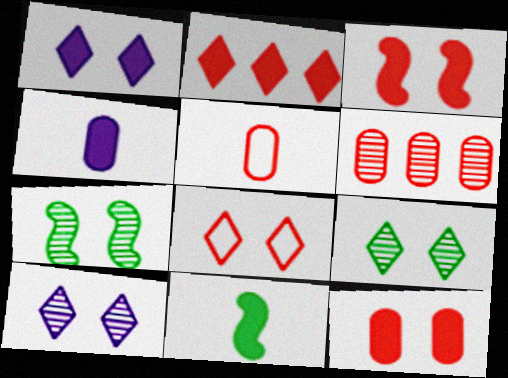[[1, 8, 9], 
[5, 6, 12]]